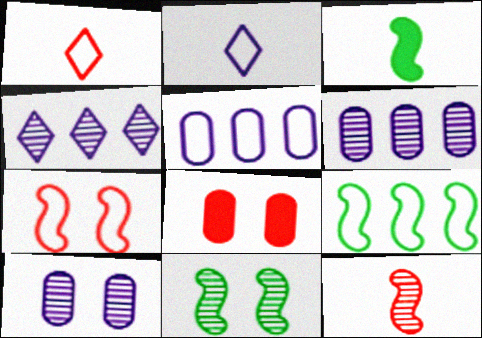[[3, 9, 11]]